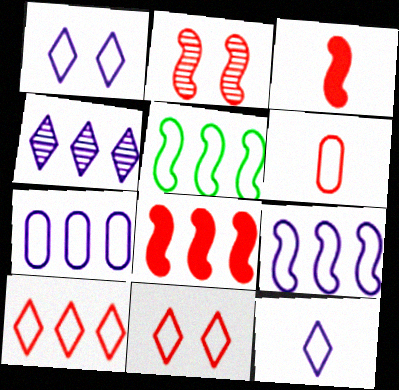[[1, 5, 6], 
[5, 7, 10]]